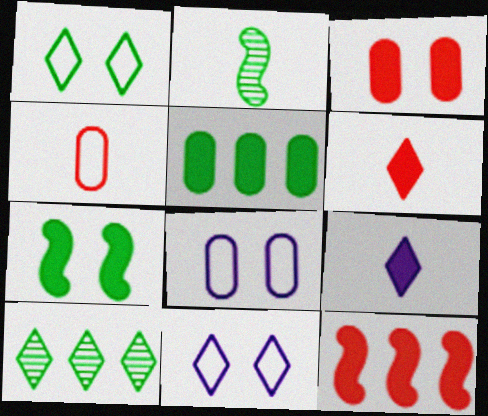[[1, 2, 5], 
[2, 4, 9], 
[3, 6, 12], 
[6, 10, 11]]